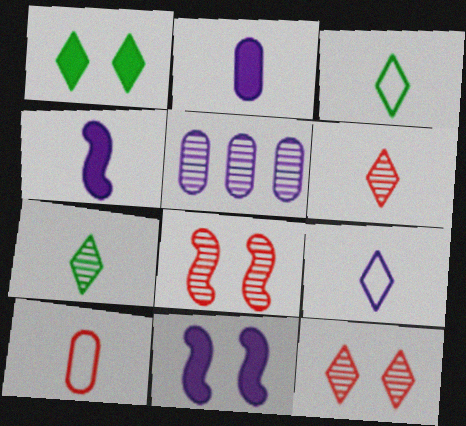[[4, 7, 10], 
[5, 7, 8], 
[5, 9, 11]]